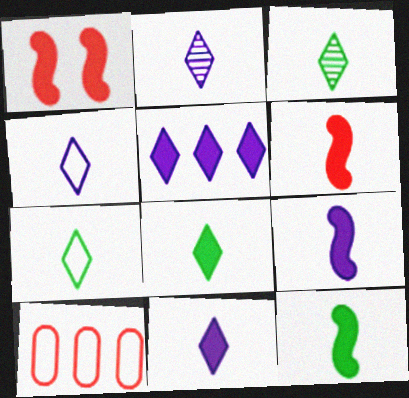[[2, 4, 11], 
[3, 7, 8], 
[6, 9, 12]]